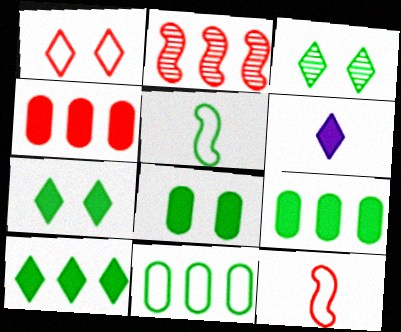[[3, 5, 9]]